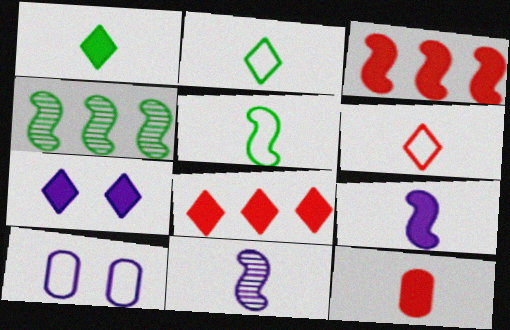[[1, 7, 8], 
[1, 9, 12], 
[2, 11, 12]]